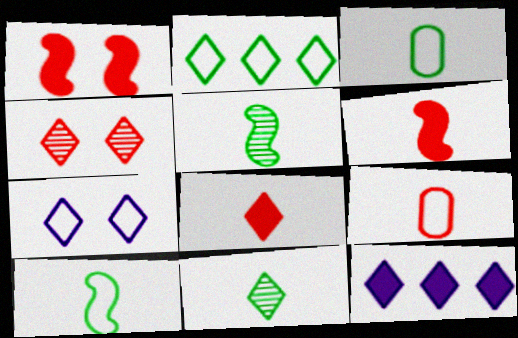[]